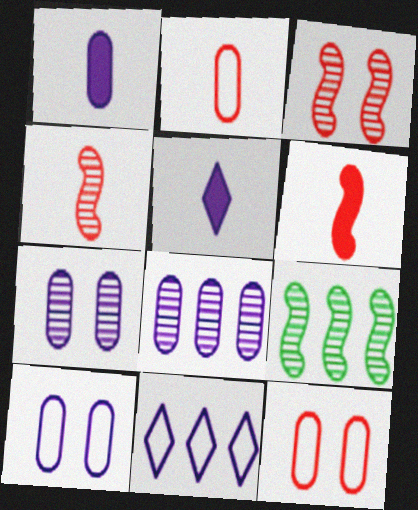[[1, 8, 10], 
[5, 9, 12]]